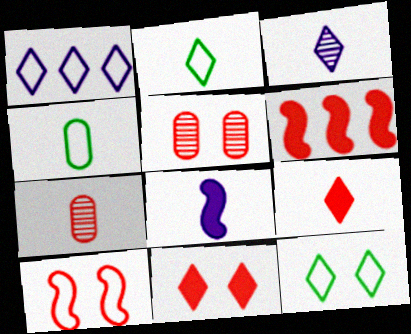[[1, 4, 10], 
[2, 3, 9], 
[2, 7, 8], 
[5, 10, 11]]